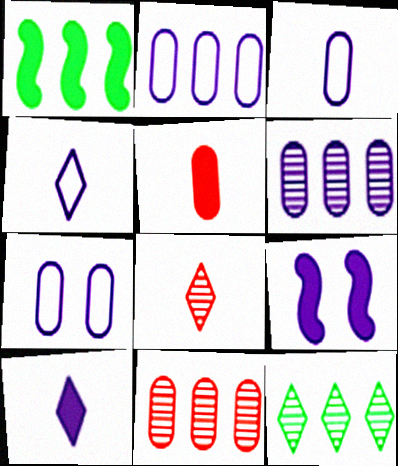[[1, 7, 8], 
[2, 3, 7], 
[4, 6, 9]]